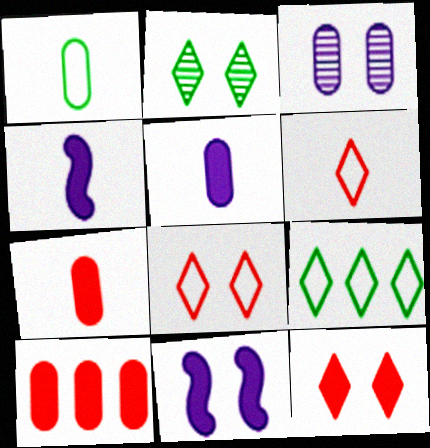[[1, 3, 10]]